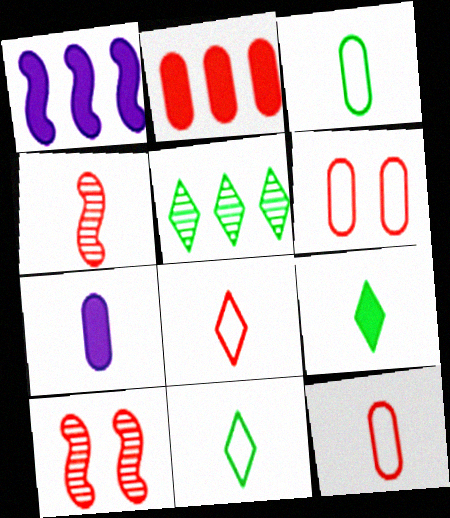[[2, 8, 10], 
[4, 7, 11]]